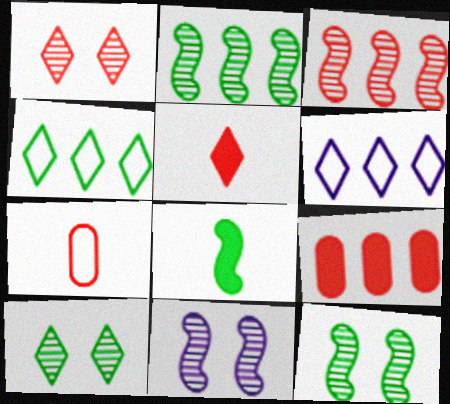[[2, 6, 9], 
[5, 6, 10]]